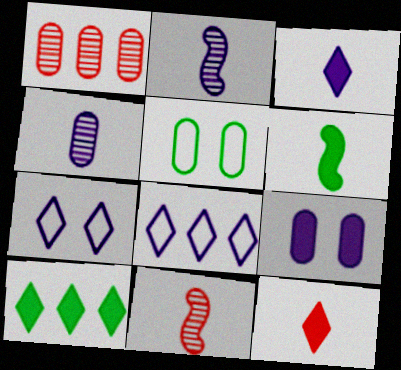[[1, 6, 7], 
[2, 8, 9]]